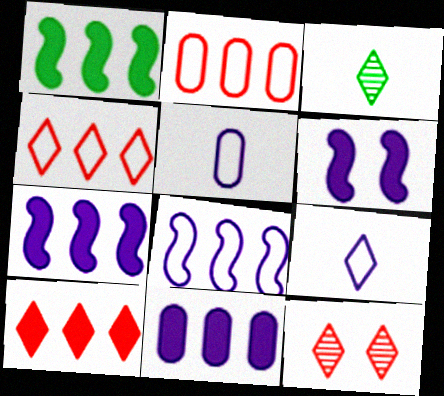[[1, 5, 12], 
[1, 10, 11], 
[2, 3, 6]]